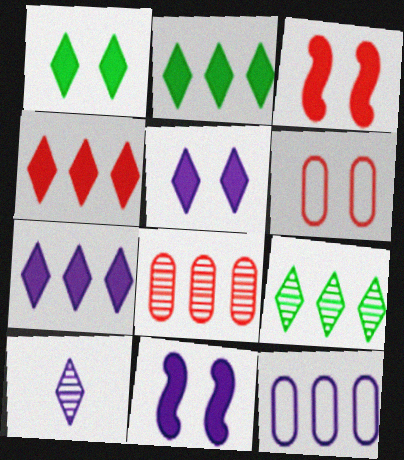[[2, 4, 7], 
[10, 11, 12]]